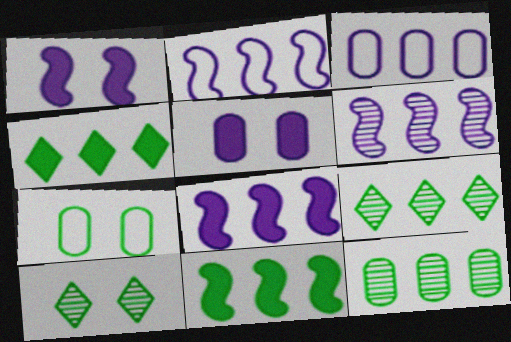[[2, 6, 8]]